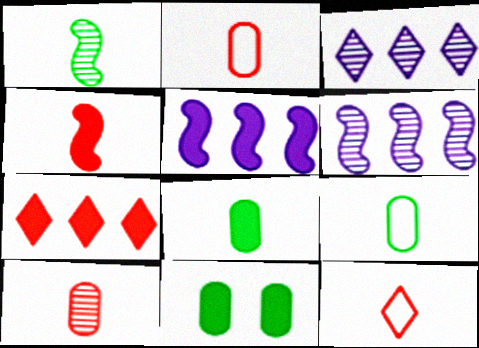[[4, 10, 12], 
[6, 11, 12]]